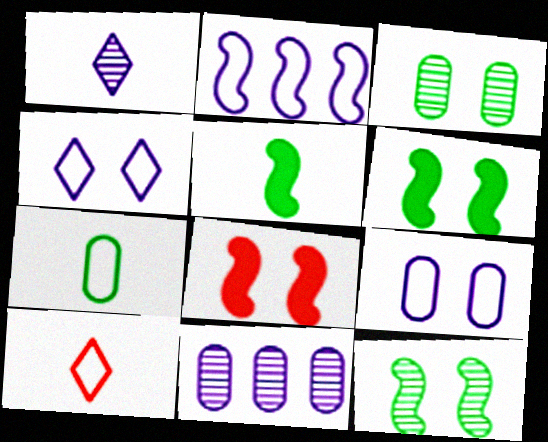[[3, 4, 8], 
[6, 10, 11]]